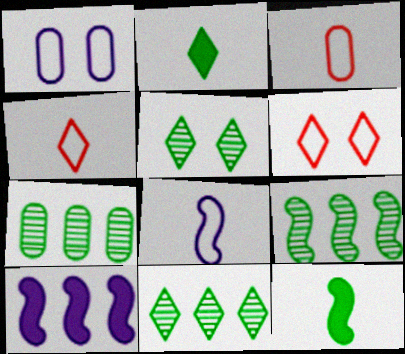[[3, 5, 10], 
[7, 9, 11]]